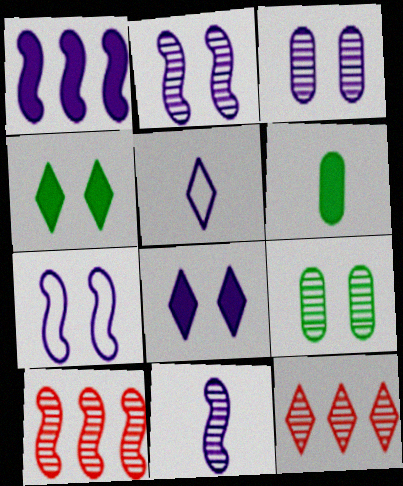[[1, 3, 5], 
[1, 7, 11], 
[3, 7, 8], 
[4, 5, 12], 
[6, 7, 12], 
[9, 11, 12]]